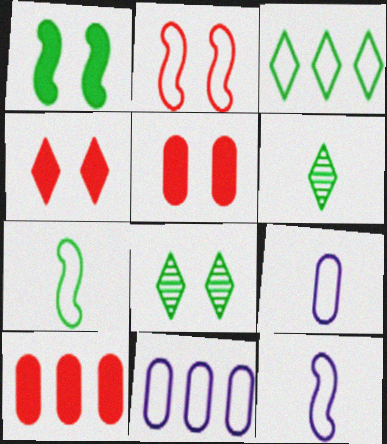[[2, 3, 9], 
[8, 10, 12]]